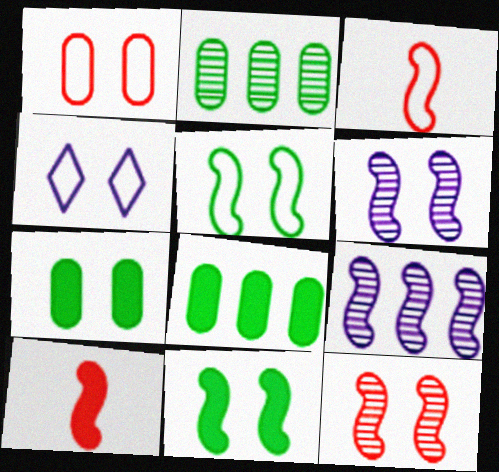[[1, 4, 5], 
[2, 4, 10], 
[3, 9, 11], 
[4, 7, 12], 
[5, 9, 10]]